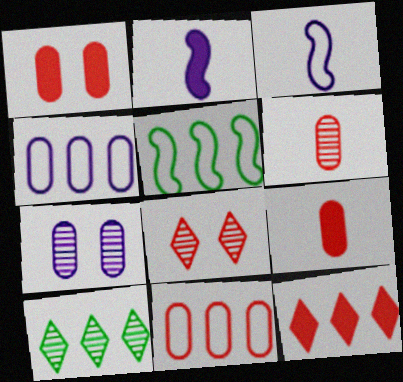[[1, 3, 10], 
[1, 6, 11]]